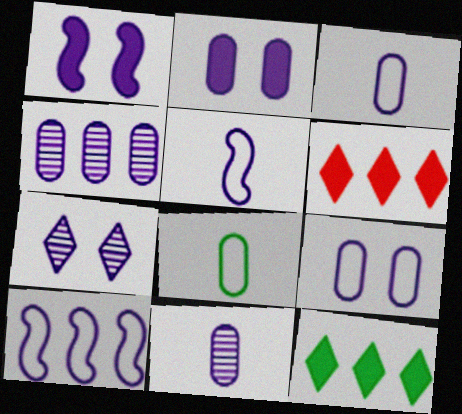[[1, 7, 9], 
[2, 3, 4]]